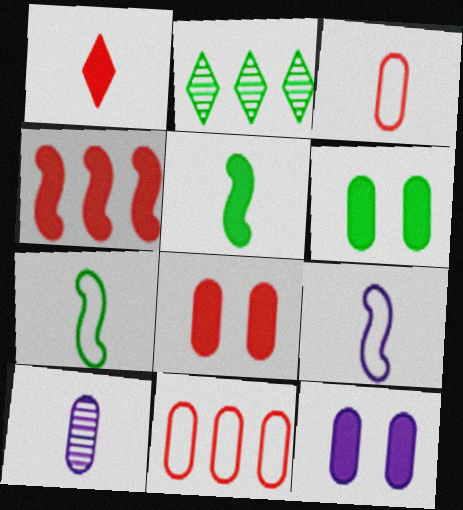[[1, 4, 8], 
[1, 7, 10], 
[2, 6, 7], 
[2, 8, 9], 
[6, 8, 12], 
[6, 10, 11]]